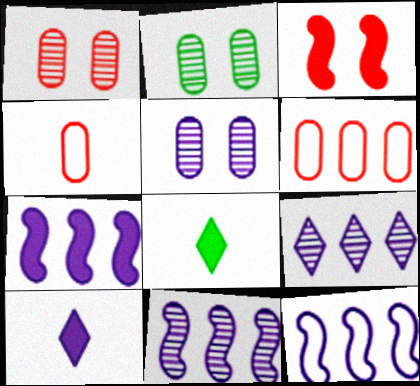[[1, 2, 5], 
[1, 8, 12], 
[5, 10, 12], 
[7, 11, 12]]